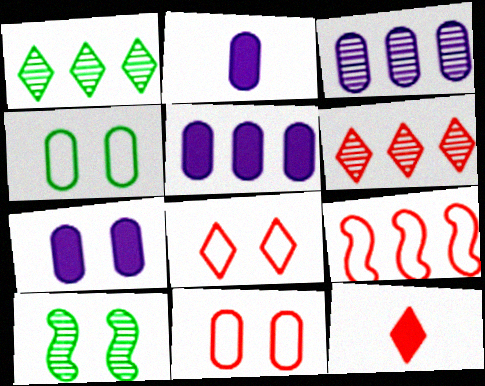[[1, 5, 9], 
[2, 5, 7], 
[6, 8, 12], 
[7, 8, 10]]